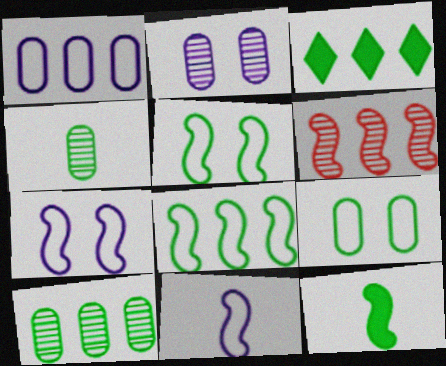[[1, 3, 6], 
[3, 4, 5], 
[3, 8, 10], 
[6, 7, 12]]